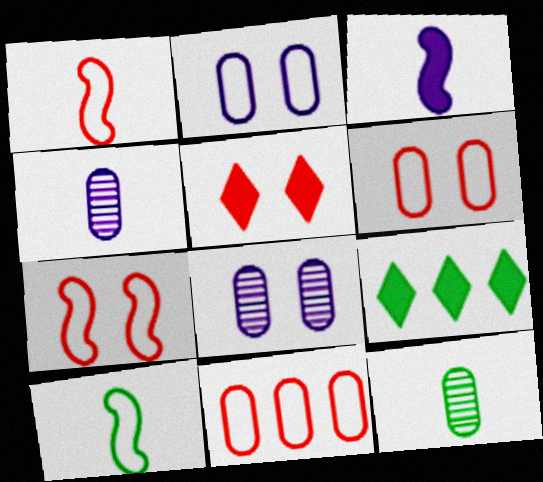[[1, 8, 9], 
[4, 7, 9]]